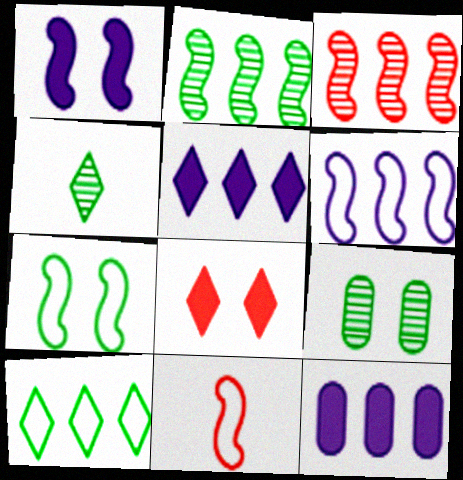[[1, 2, 11], 
[2, 4, 9], 
[3, 10, 12], 
[5, 9, 11], 
[6, 7, 11]]